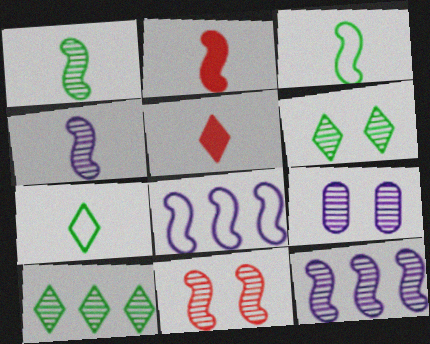[[1, 11, 12], 
[2, 3, 4], 
[6, 9, 11]]